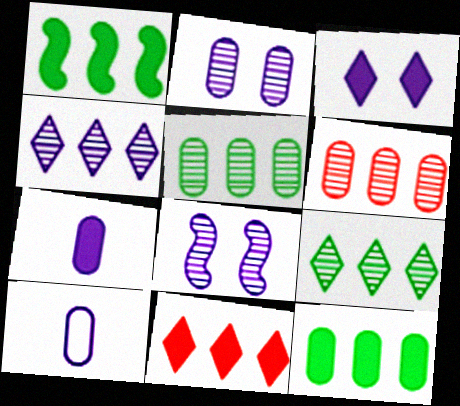[]